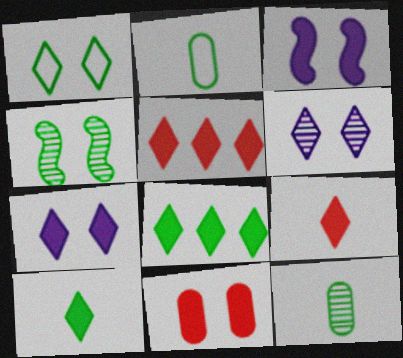[[2, 4, 8], 
[5, 7, 10], 
[7, 8, 9]]